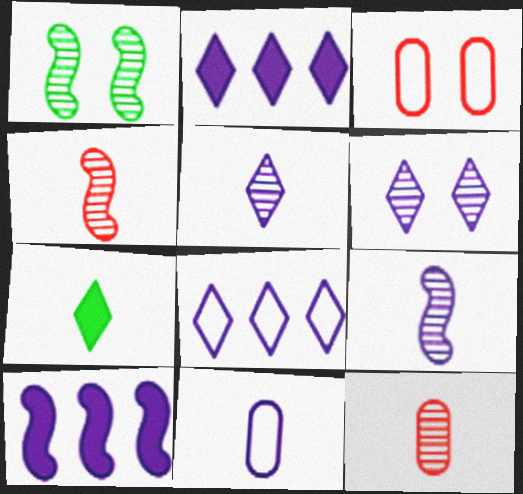[[4, 7, 11], 
[6, 10, 11]]